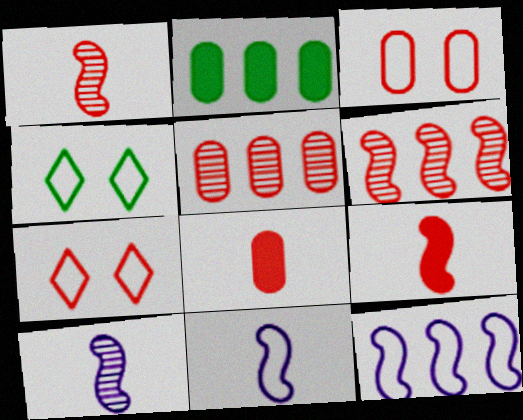[[2, 7, 10], 
[3, 5, 8], 
[5, 7, 9], 
[6, 7, 8]]